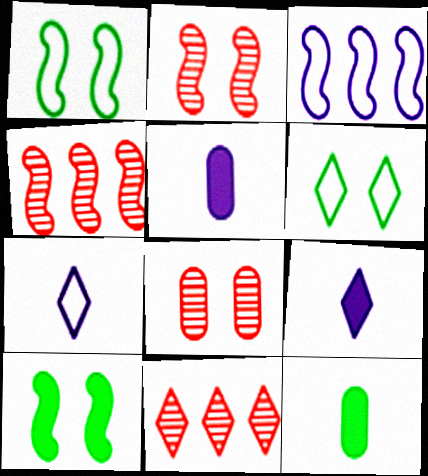[[1, 5, 11], 
[4, 5, 6], 
[6, 9, 11]]